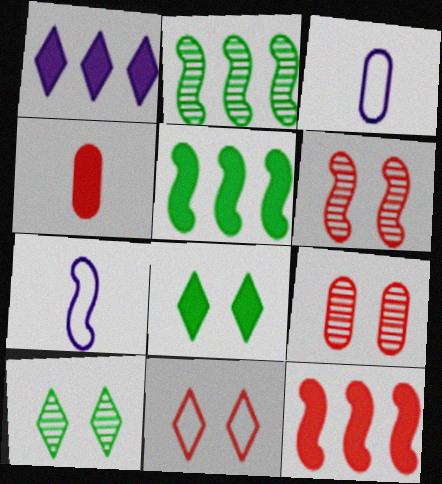[[3, 10, 12], 
[5, 6, 7]]